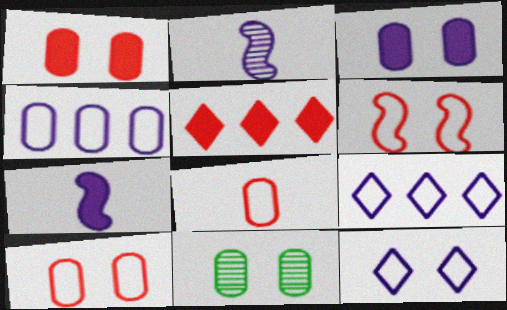[[2, 3, 9], 
[3, 10, 11]]